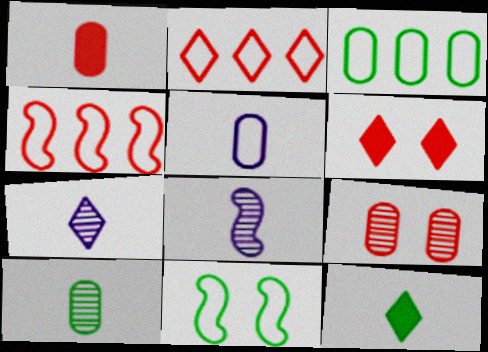[[1, 5, 10], 
[2, 5, 11], 
[3, 6, 8]]